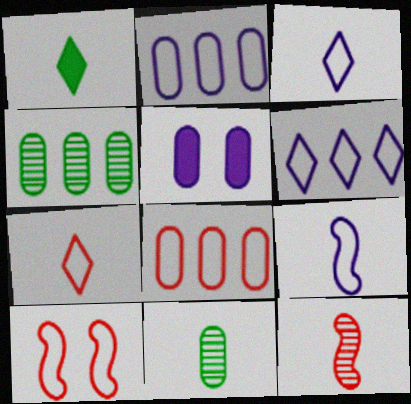[[5, 8, 11], 
[7, 8, 10]]